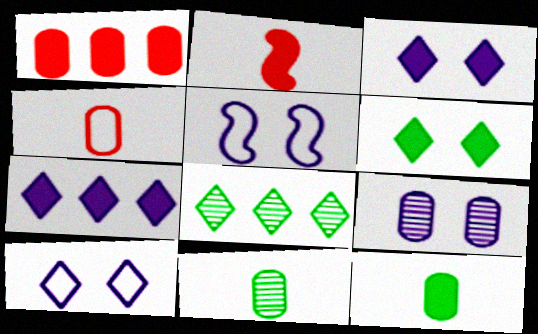[[3, 5, 9]]